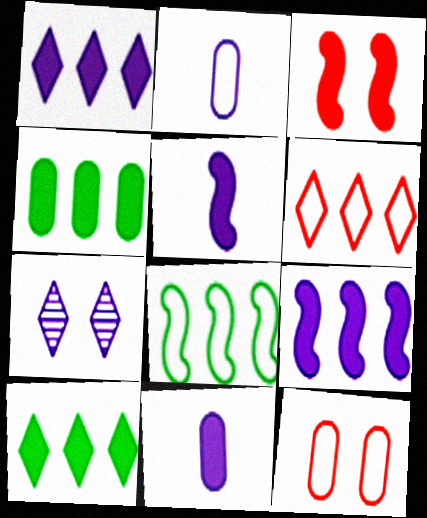[[2, 7, 9], 
[3, 10, 11]]